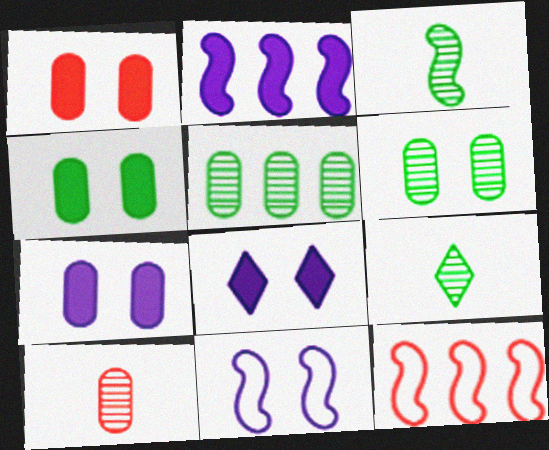[[1, 4, 7], 
[7, 9, 12]]